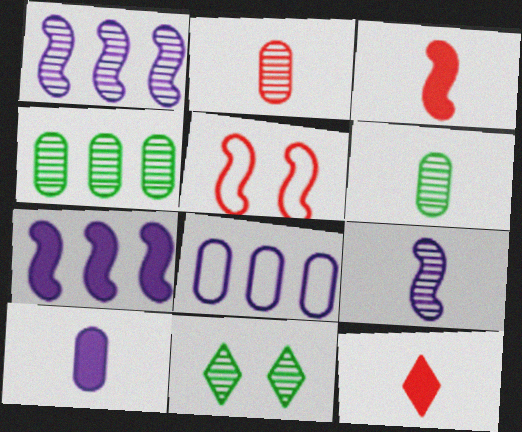[[1, 2, 11], 
[3, 8, 11]]